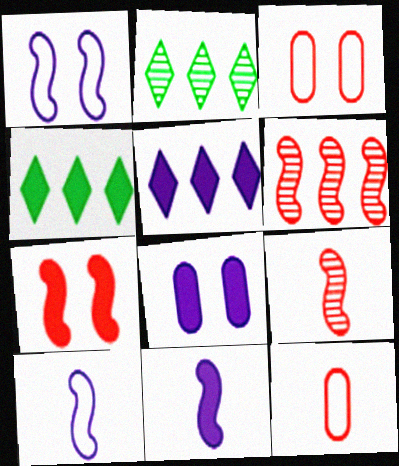[[2, 3, 11], 
[5, 8, 11]]